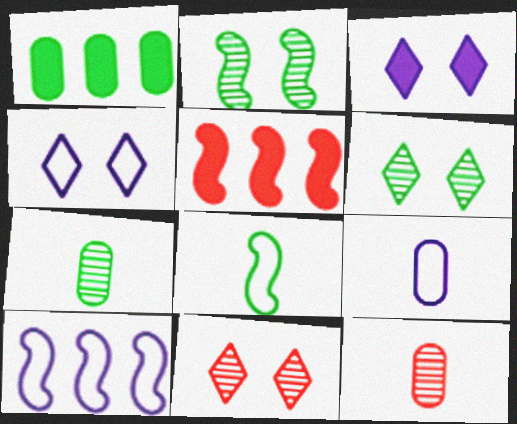[[1, 6, 8], 
[4, 5, 7], 
[4, 9, 10], 
[5, 6, 9]]